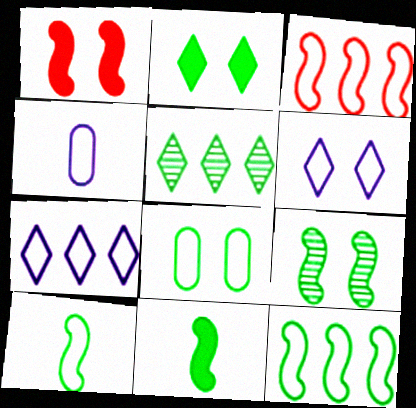[[1, 4, 5], 
[2, 8, 9], 
[5, 8, 11], 
[9, 11, 12]]